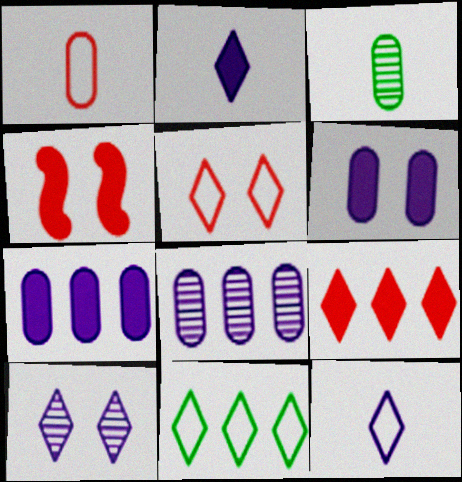[[5, 11, 12]]